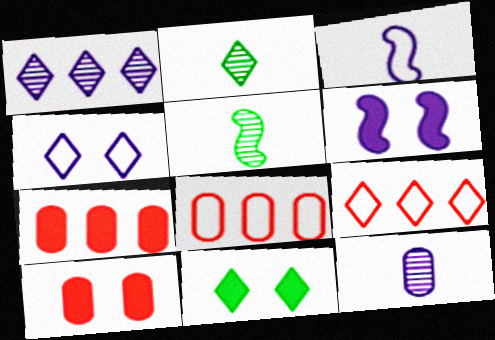[[2, 6, 8], 
[4, 5, 7], 
[6, 10, 11]]